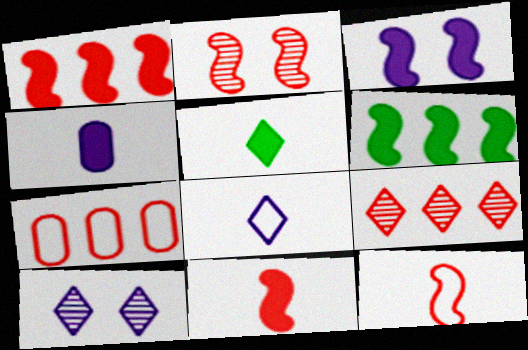[[1, 2, 12], 
[1, 7, 9], 
[3, 6, 11], 
[4, 5, 11]]